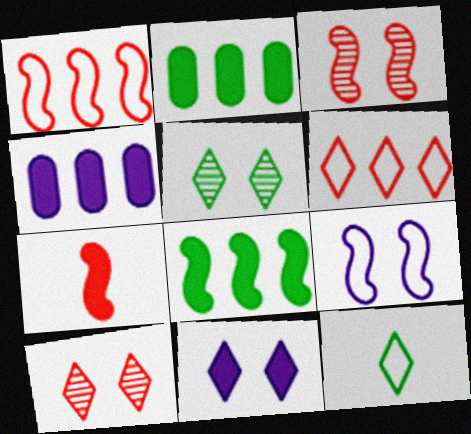[[1, 3, 7], 
[2, 7, 11], 
[3, 4, 12]]